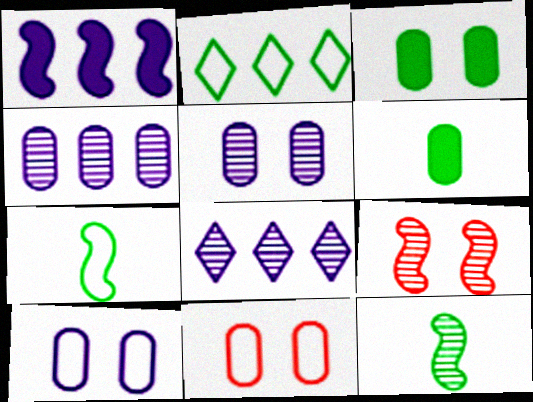[[1, 7, 9], 
[2, 3, 12], 
[3, 5, 11], 
[4, 6, 11]]